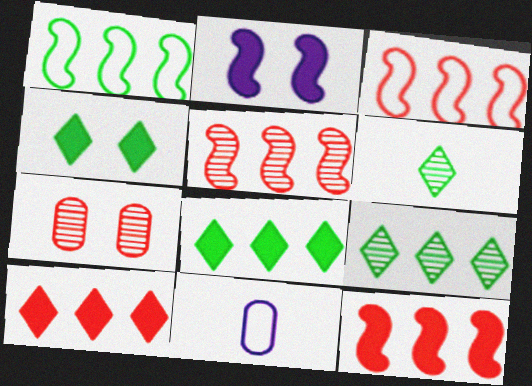[[3, 5, 12], 
[4, 5, 11]]